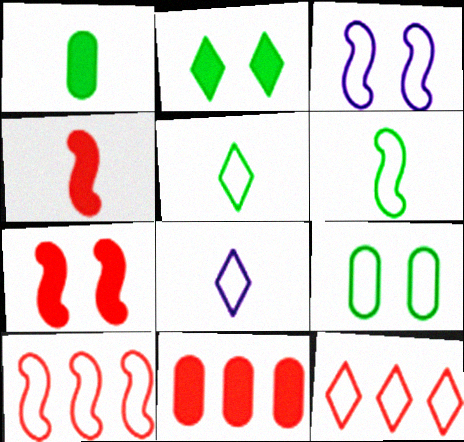[[3, 6, 10], 
[8, 9, 10]]